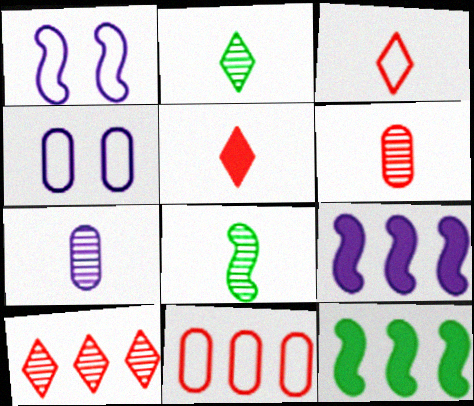[]